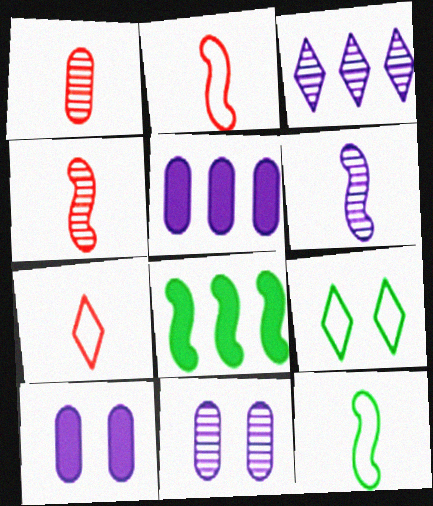[[3, 6, 11], 
[4, 5, 9], 
[7, 8, 11]]